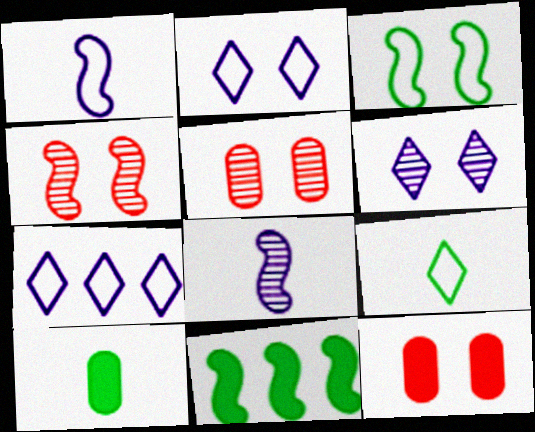[[1, 4, 11], 
[3, 6, 12], 
[4, 7, 10]]